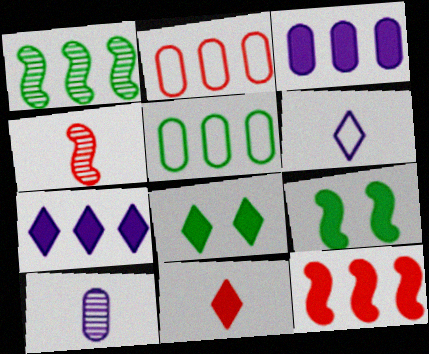[[1, 2, 7], 
[3, 9, 11], 
[7, 8, 11]]